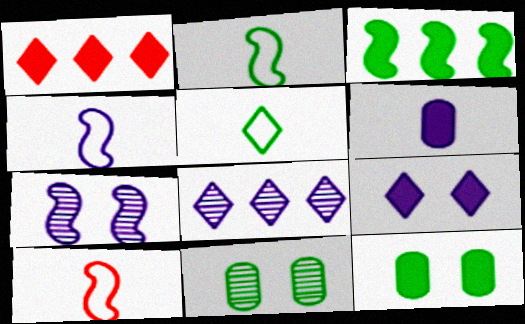[[1, 4, 11], 
[2, 4, 10], 
[3, 5, 11], 
[3, 7, 10], 
[8, 10, 12]]